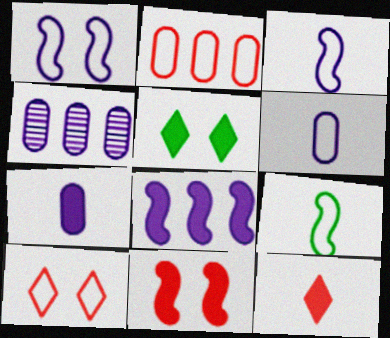[]